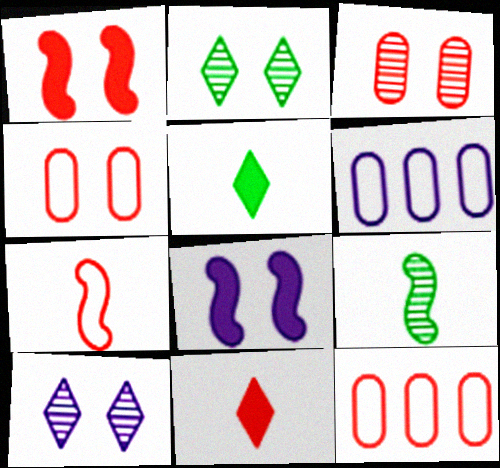[[2, 4, 8]]